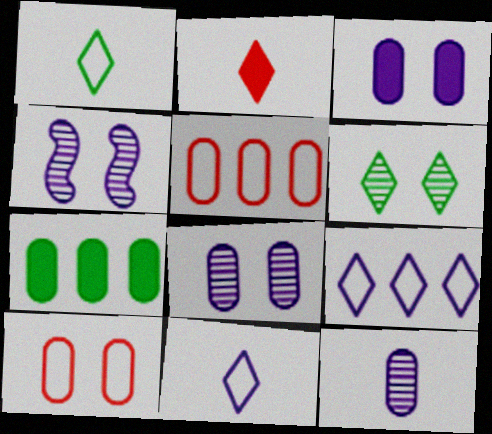[[2, 6, 9], 
[7, 10, 12]]